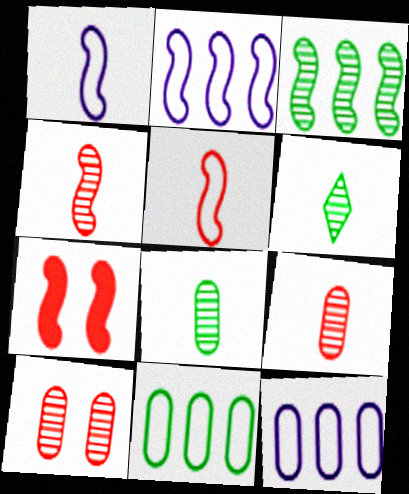[[1, 3, 7], 
[6, 7, 12]]